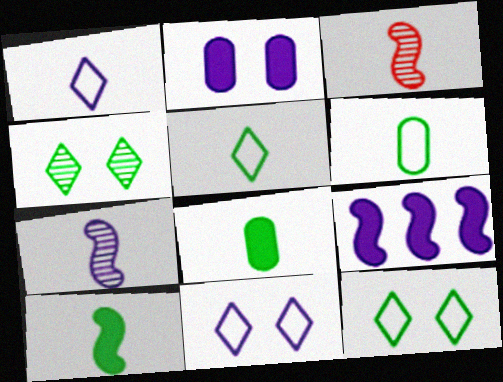[[1, 3, 8]]